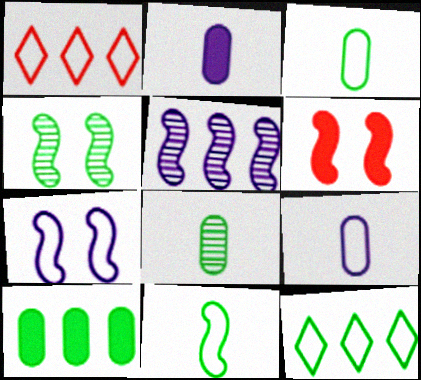[[1, 2, 4], 
[1, 3, 7], 
[1, 5, 10], 
[4, 6, 7], 
[5, 6, 11]]